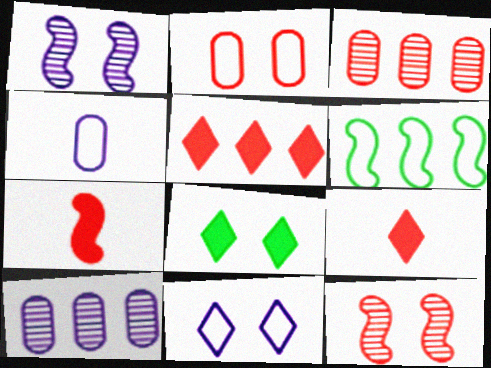[[1, 2, 8], 
[1, 6, 7], 
[5, 6, 10]]